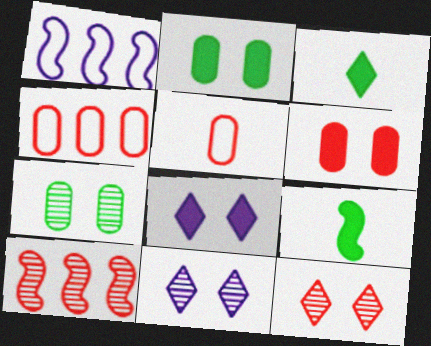[[4, 9, 11]]